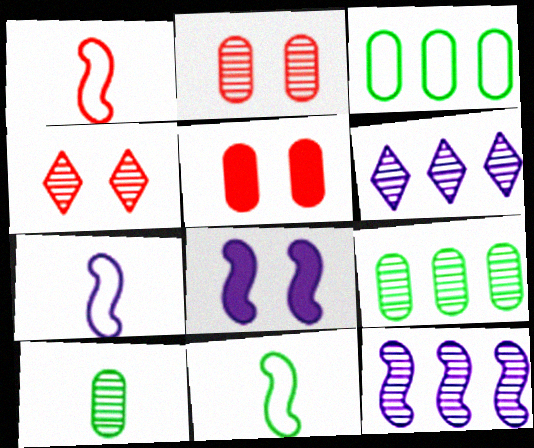[[1, 7, 11], 
[4, 10, 12], 
[5, 6, 11], 
[7, 8, 12]]